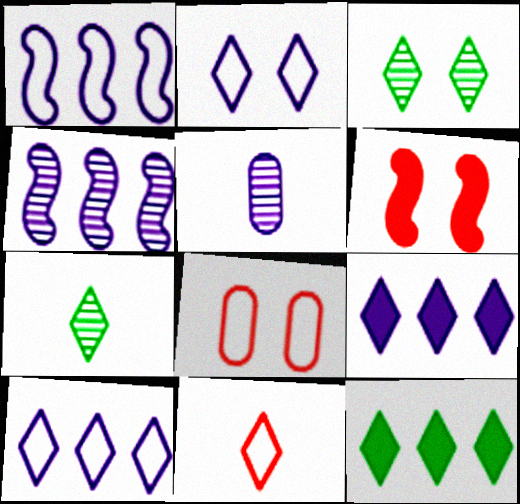[[3, 9, 11]]